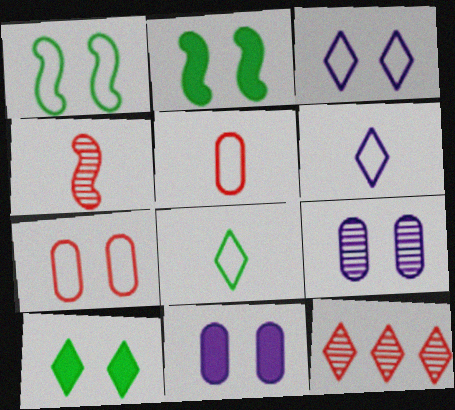[[1, 3, 7], 
[6, 10, 12]]